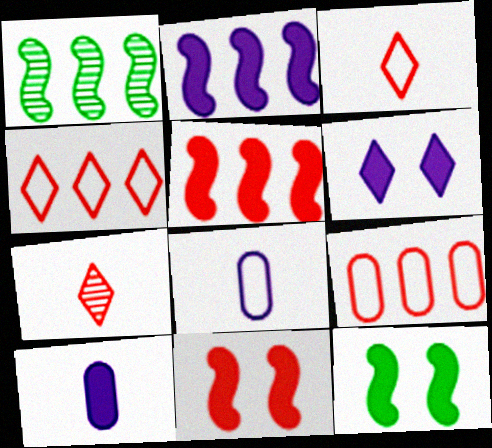[[2, 6, 10], 
[7, 9, 11]]